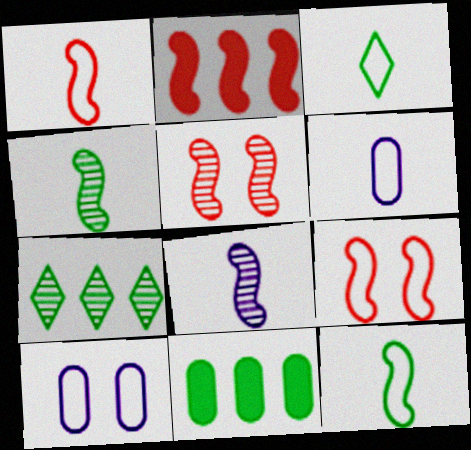[[1, 2, 5], 
[1, 3, 6]]